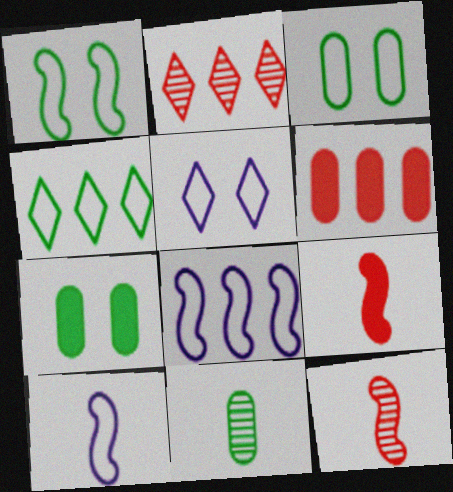[[2, 7, 10]]